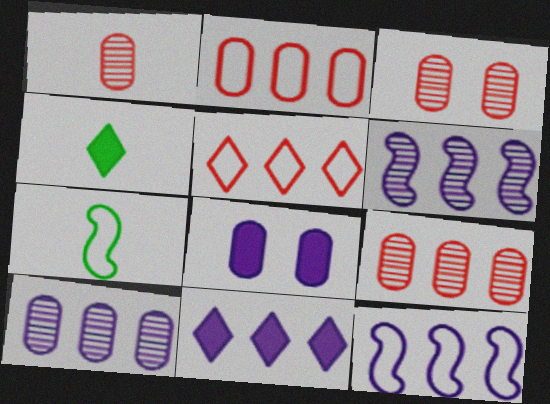[[1, 3, 9], 
[3, 4, 12], 
[3, 7, 11], 
[10, 11, 12]]